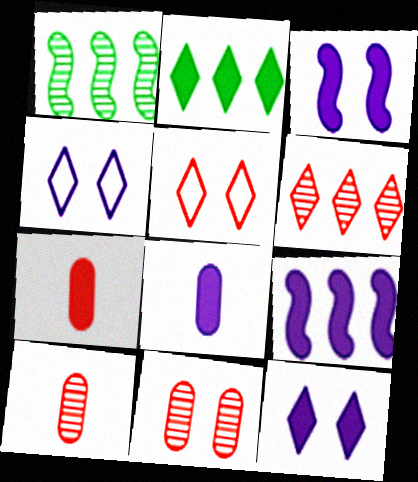[[1, 4, 7], 
[1, 5, 8], 
[2, 3, 7], 
[8, 9, 12]]